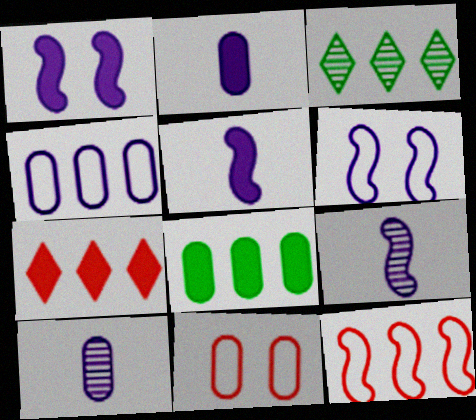[[3, 5, 11], 
[8, 10, 11]]